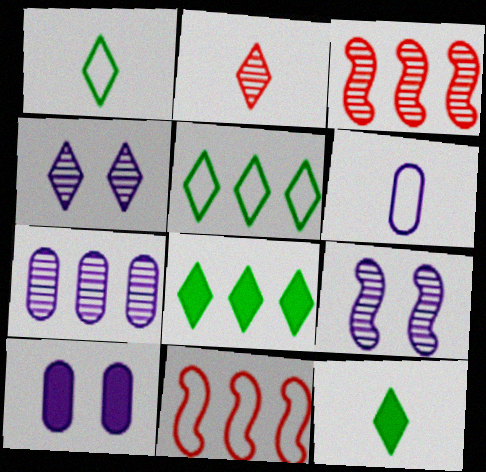[[1, 3, 10], 
[6, 7, 10], 
[7, 8, 11]]